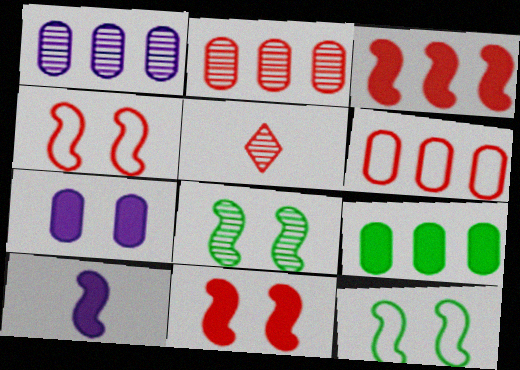[[1, 5, 8], 
[1, 6, 9], 
[5, 6, 11]]